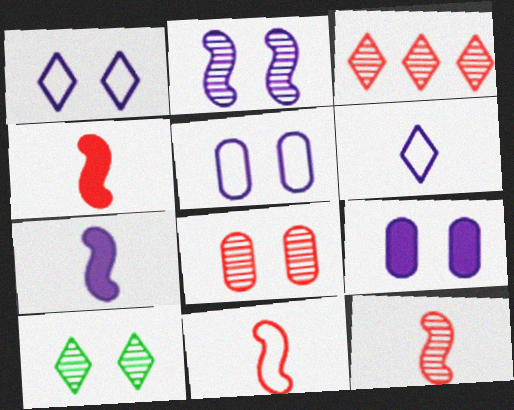[[1, 2, 9], 
[2, 8, 10], 
[3, 8, 12], 
[4, 11, 12]]